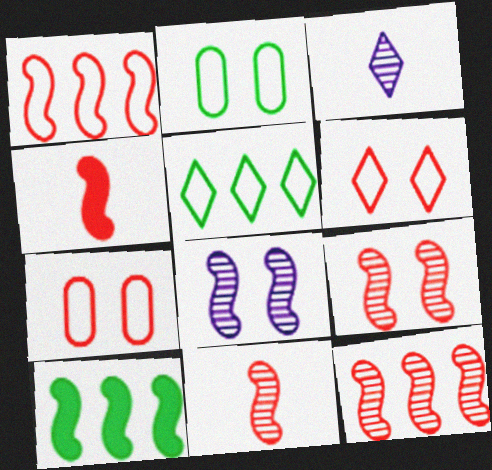[[1, 4, 9], 
[3, 7, 10], 
[9, 11, 12]]